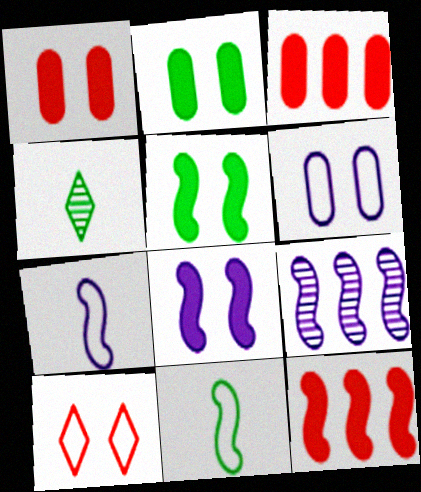[[4, 6, 12], 
[7, 8, 9]]